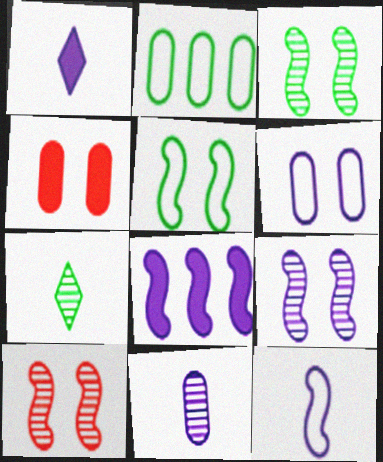[[1, 2, 10], 
[1, 11, 12], 
[2, 4, 11], 
[3, 9, 10], 
[8, 9, 12]]